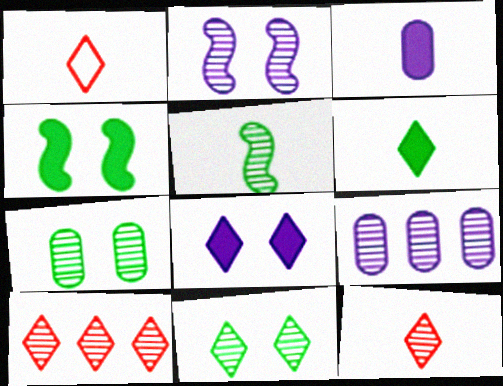[[1, 3, 5], 
[1, 4, 9]]